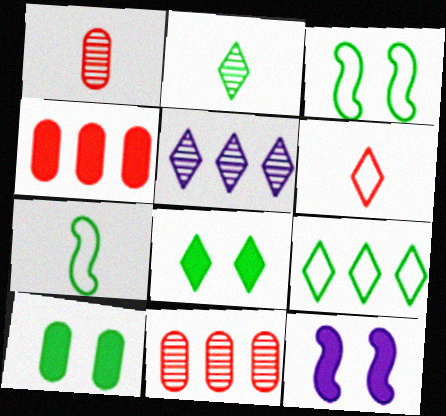[[1, 9, 12], 
[2, 8, 9], 
[5, 6, 8]]